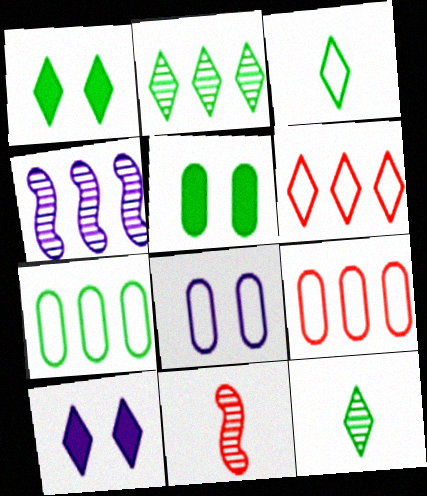[[1, 2, 3], 
[6, 10, 12], 
[7, 10, 11]]